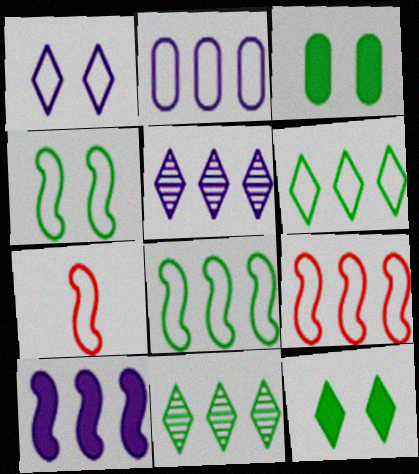[[2, 5, 10], 
[2, 6, 9], 
[3, 5, 7]]